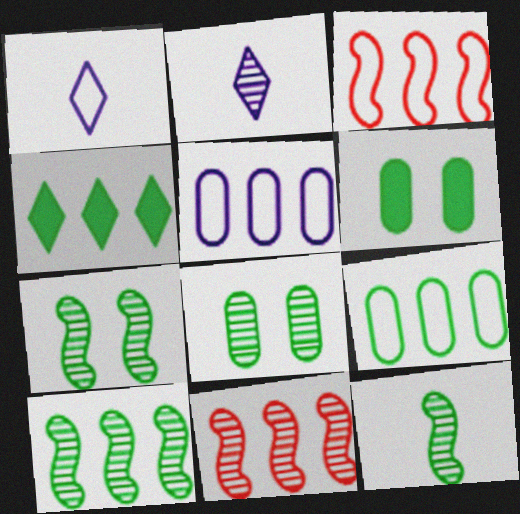[[1, 6, 11], 
[2, 3, 6], 
[2, 8, 11], 
[4, 5, 11], 
[4, 9, 10], 
[7, 10, 12]]